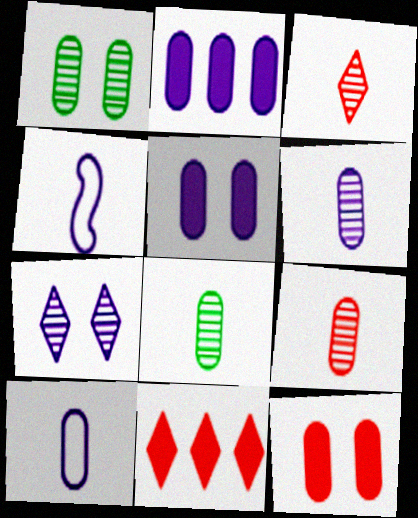[[1, 4, 11], 
[2, 4, 7], 
[6, 8, 9]]